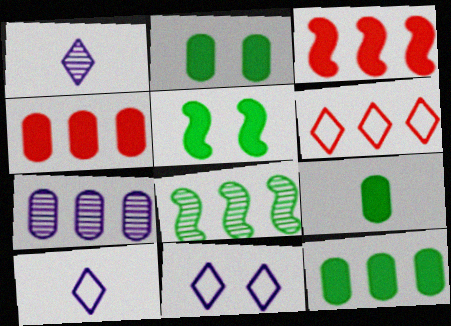[[2, 9, 12]]